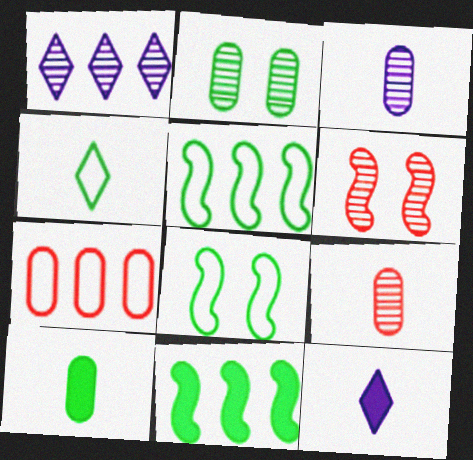[[1, 7, 11], 
[2, 4, 11]]